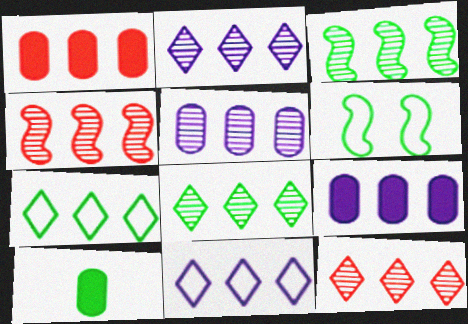[[1, 3, 11], 
[2, 8, 12], 
[3, 5, 12], 
[4, 5, 8], 
[4, 7, 9], 
[6, 8, 10]]